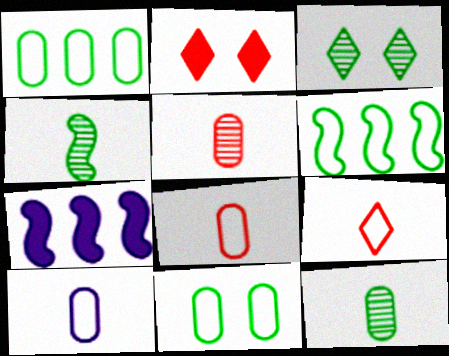[[3, 7, 8]]